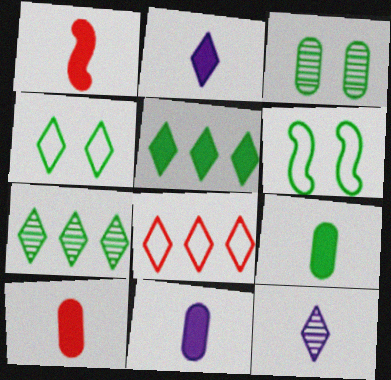[[1, 2, 9], 
[6, 7, 9], 
[9, 10, 11]]